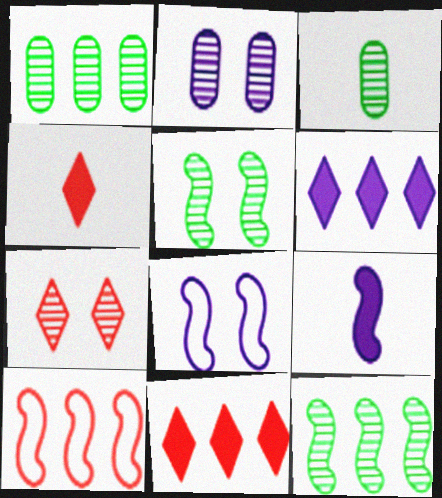[[1, 4, 8], 
[1, 6, 10], 
[2, 5, 7], 
[3, 8, 11], 
[5, 9, 10]]